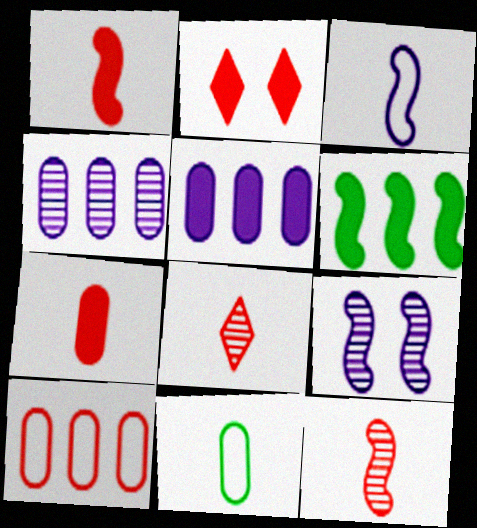[[2, 10, 12]]